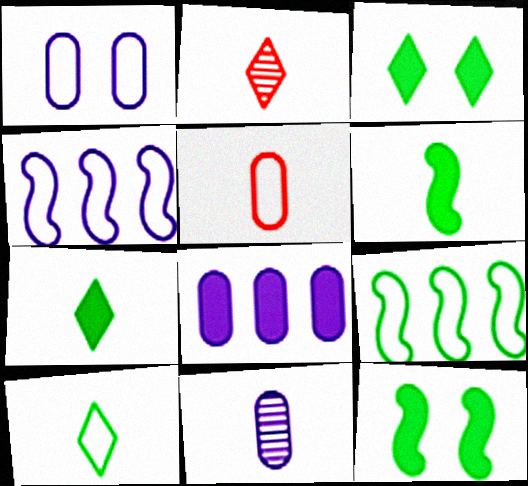[[1, 8, 11]]